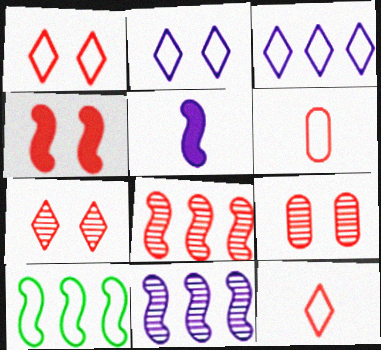[[1, 4, 9], 
[2, 6, 10]]